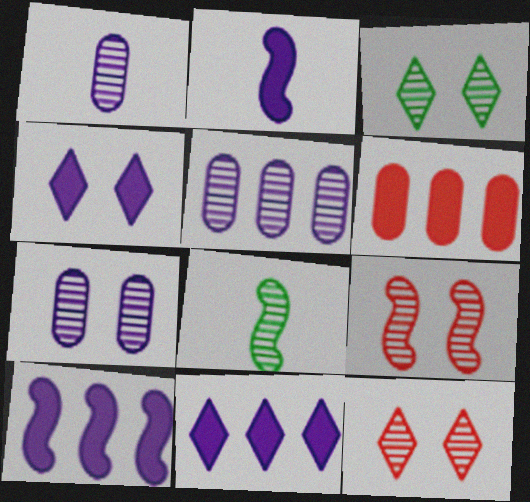[[1, 5, 7], 
[3, 7, 9], 
[5, 8, 12]]